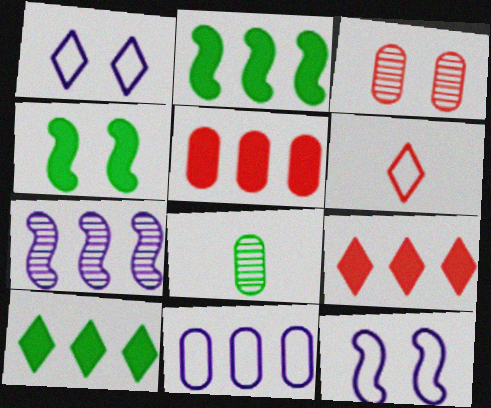[[1, 3, 4], 
[8, 9, 12]]